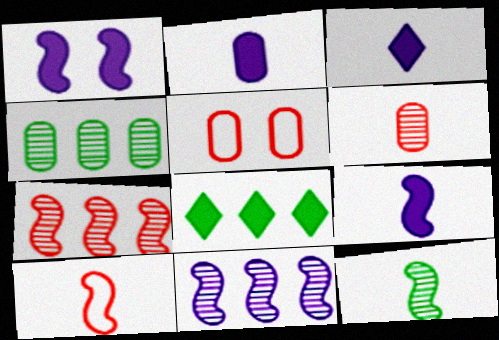[[2, 3, 9], 
[2, 4, 5], 
[9, 10, 12]]